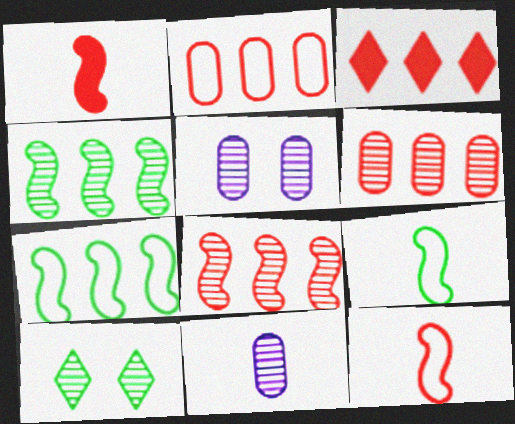[[2, 3, 8], 
[3, 5, 9], 
[8, 10, 11]]